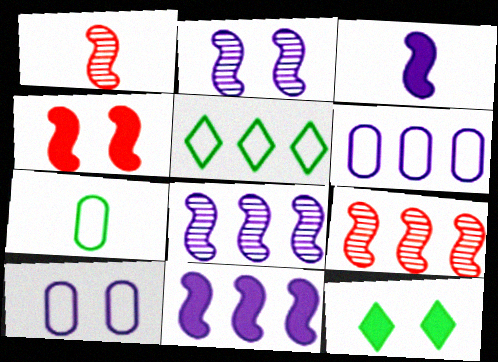[[1, 6, 12]]